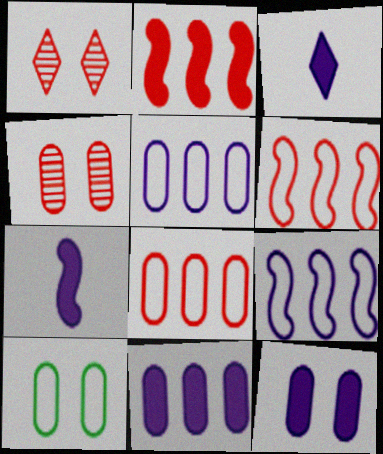[[4, 10, 12]]